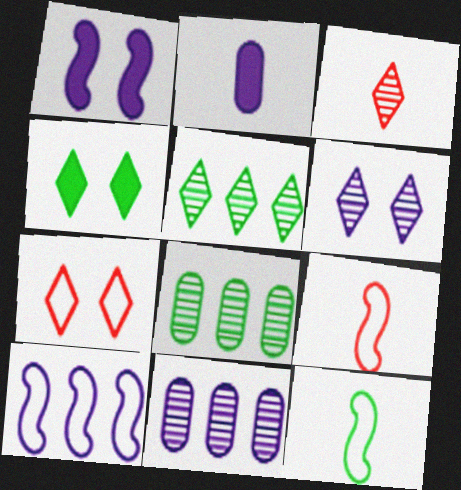[[2, 3, 12], 
[2, 6, 10], 
[3, 5, 6], 
[4, 6, 7], 
[4, 8, 12], 
[4, 9, 11]]